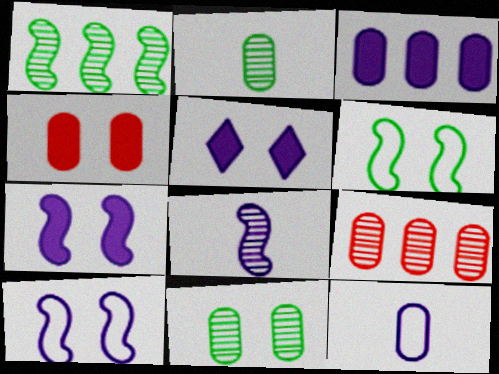[]